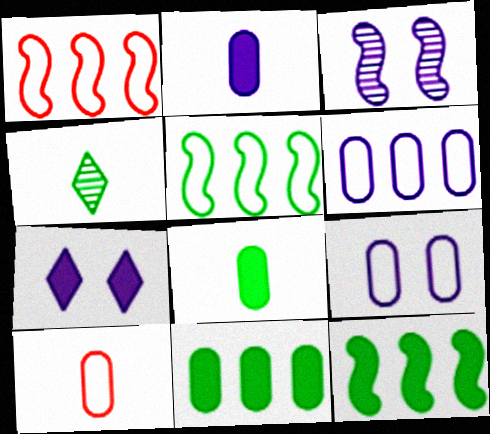[[3, 7, 9]]